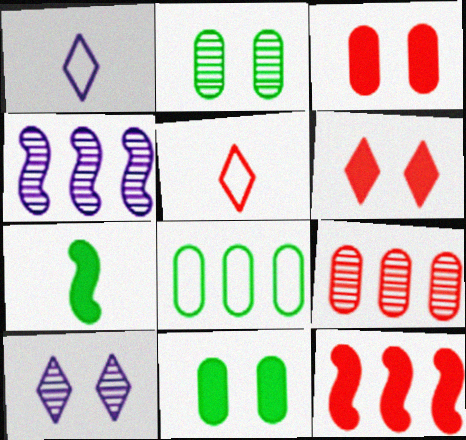[[1, 2, 12], 
[4, 5, 11]]